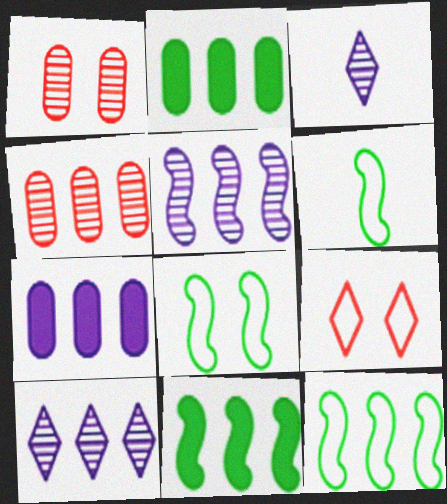[[6, 8, 12]]